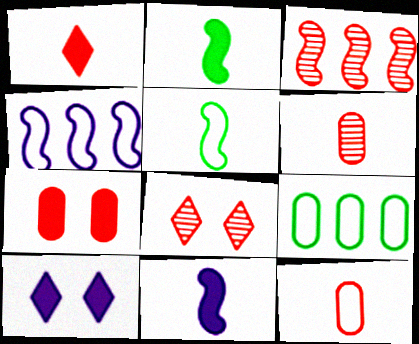[[3, 6, 8], 
[8, 9, 11]]